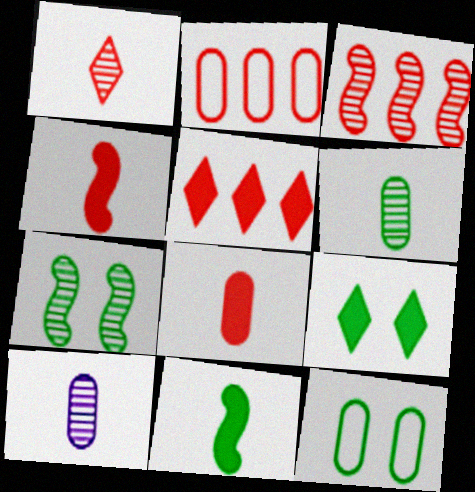[[2, 3, 5], 
[7, 9, 12]]